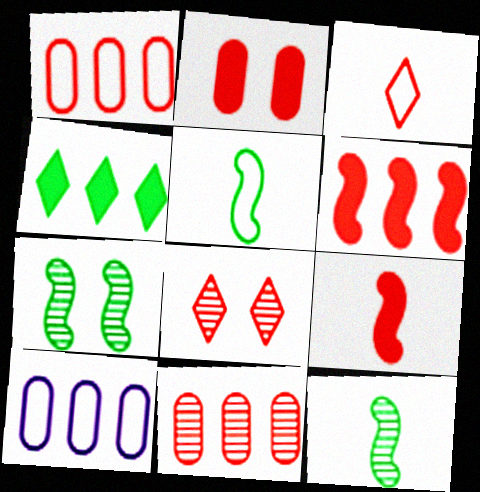[[1, 8, 9]]